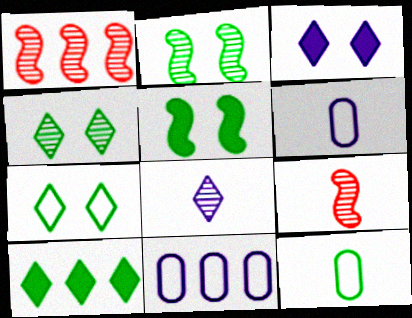[[1, 3, 12], 
[1, 10, 11], 
[2, 10, 12]]